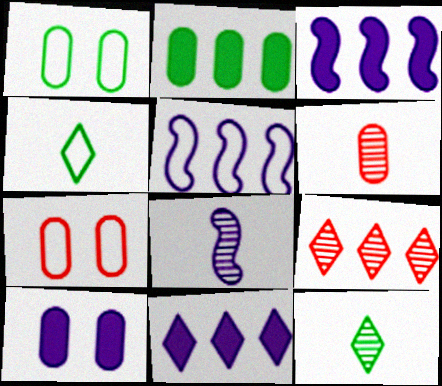[[2, 5, 9], 
[3, 7, 12], 
[4, 5, 7], 
[6, 8, 12]]